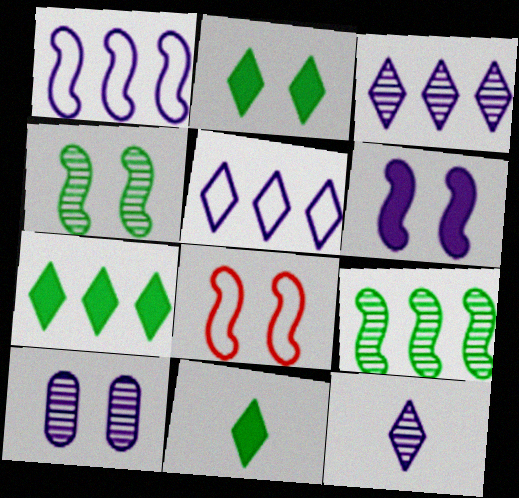[[2, 7, 11], 
[2, 8, 10], 
[4, 6, 8]]